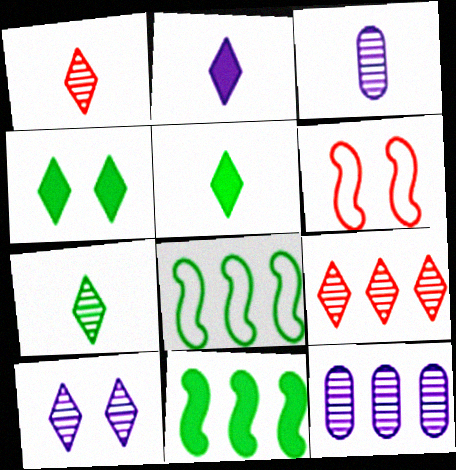[[5, 6, 12], 
[7, 9, 10]]